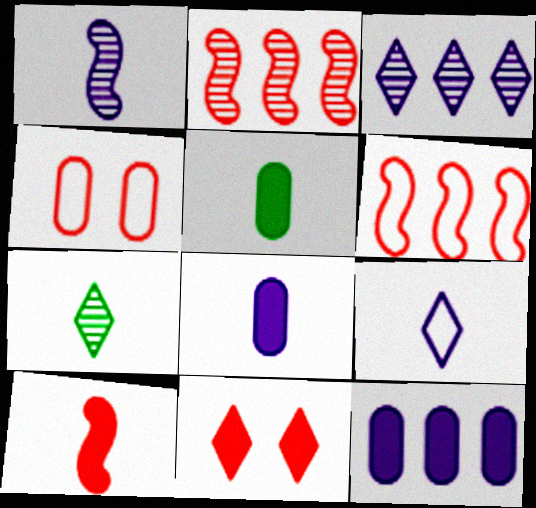[[1, 8, 9]]